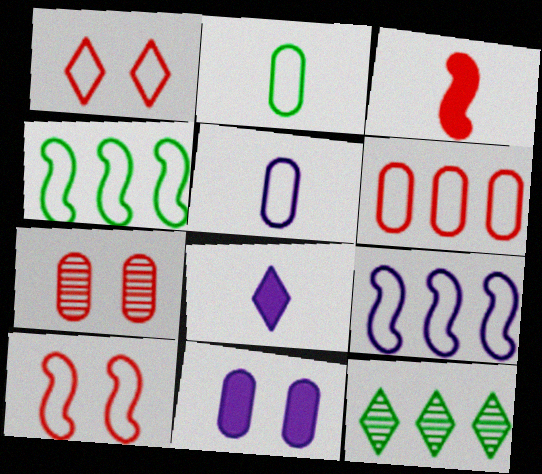[[1, 2, 9], 
[1, 4, 5], 
[1, 8, 12], 
[4, 7, 8]]